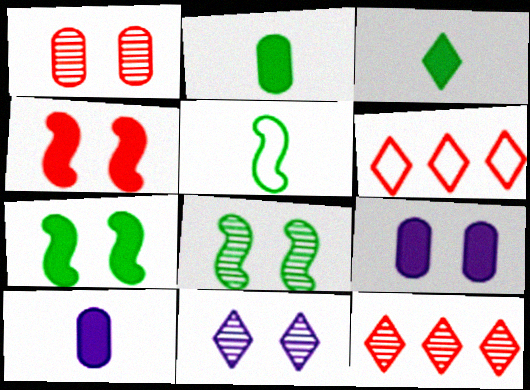[[1, 8, 11], 
[3, 6, 11], 
[5, 9, 12], 
[6, 8, 10]]